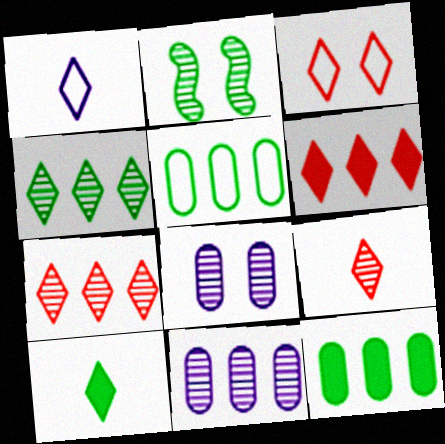[[1, 9, 10], 
[2, 5, 10], 
[2, 9, 11], 
[3, 6, 9]]